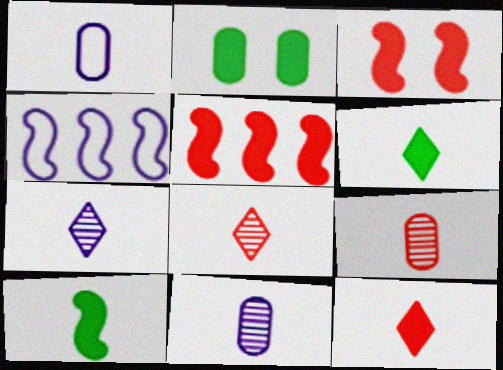[[1, 8, 10], 
[2, 4, 8]]